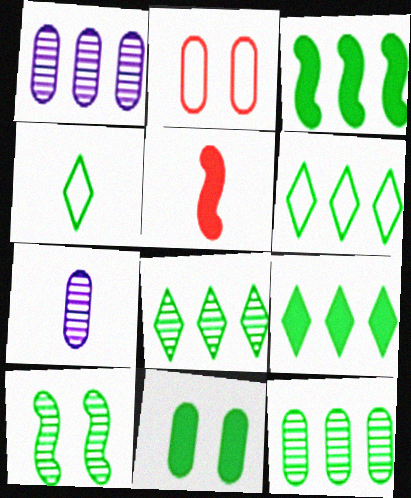[[3, 6, 12], 
[4, 5, 7], 
[6, 8, 9]]